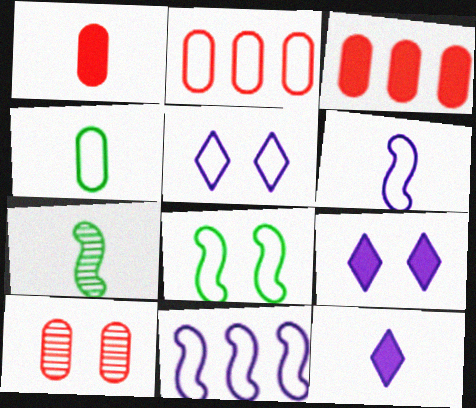[[1, 2, 10], 
[2, 7, 9], 
[3, 5, 7], 
[8, 9, 10]]